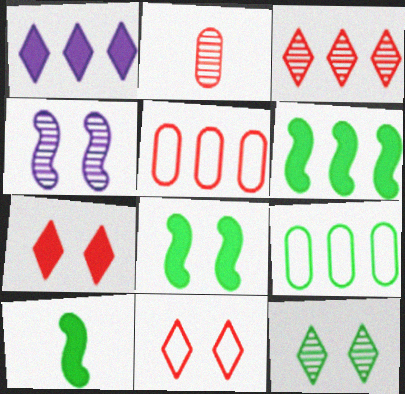[[6, 8, 10], 
[9, 10, 12]]